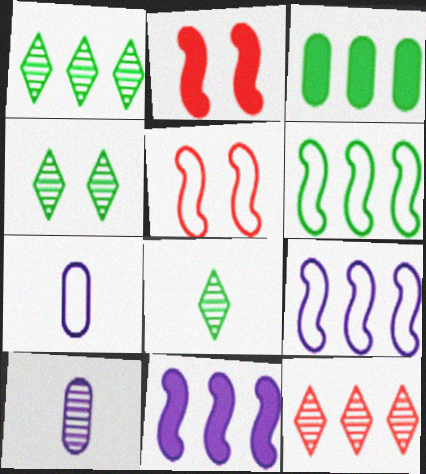[[1, 2, 7], 
[1, 3, 6], 
[1, 4, 8], 
[3, 9, 12]]